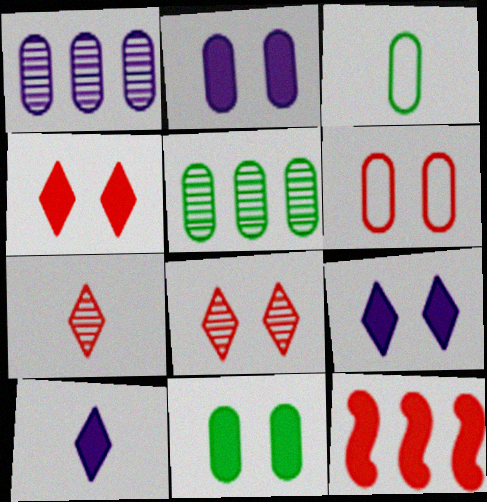[[3, 5, 11], 
[6, 7, 12], 
[10, 11, 12]]